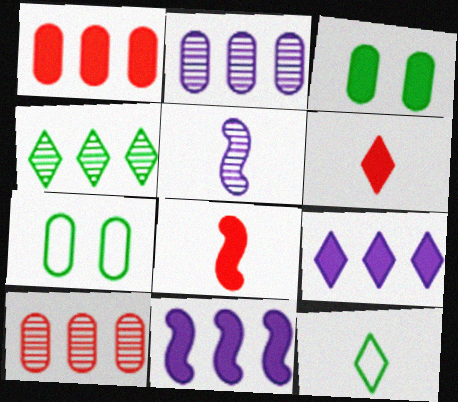[[3, 6, 11], 
[3, 8, 9]]